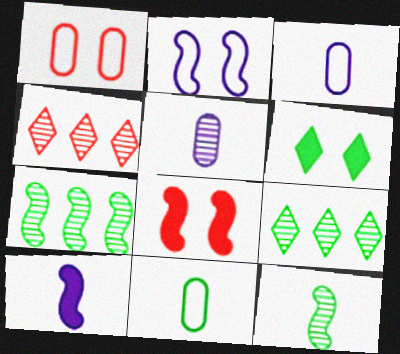[[1, 9, 10], 
[3, 8, 9], 
[6, 7, 11]]